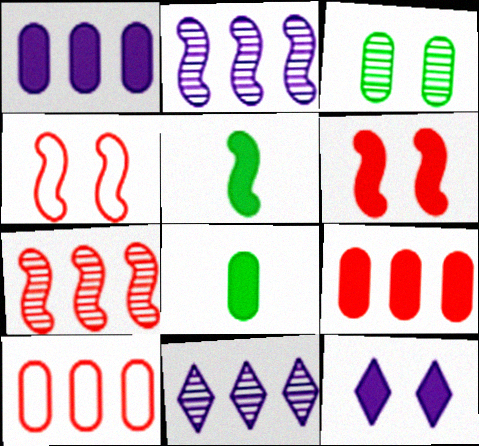[[2, 4, 5], 
[3, 4, 12], 
[4, 8, 11], 
[5, 9, 12]]